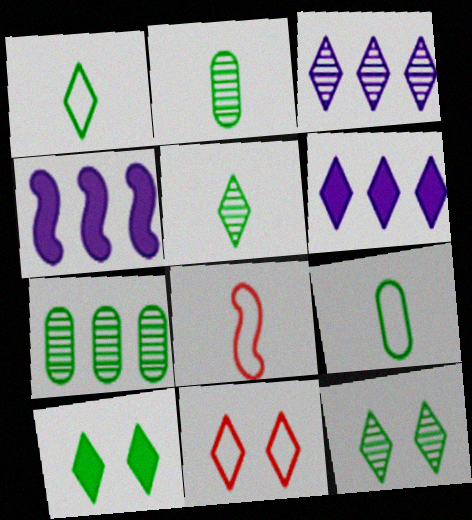[[2, 4, 11], 
[5, 6, 11]]